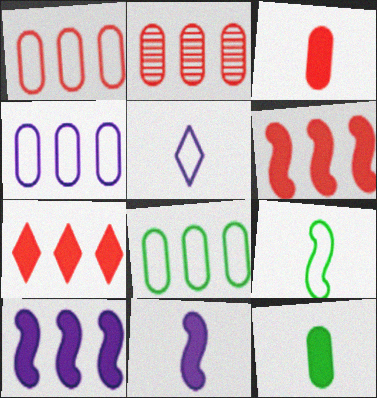[[1, 4, 8]]